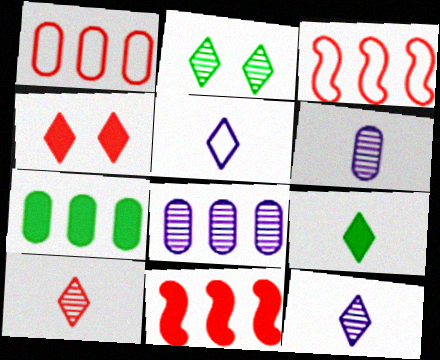[[1, 7, 8], 
[5, 9, 10]]